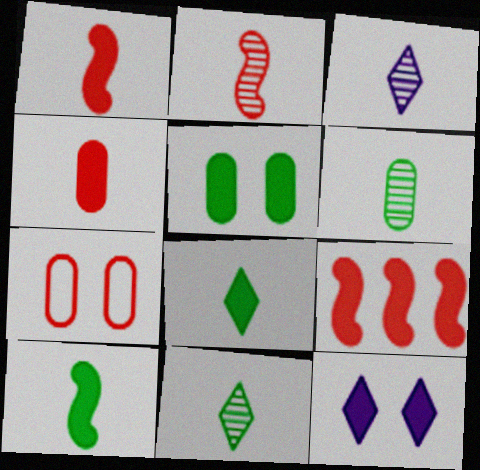[[2, 3, 6]]